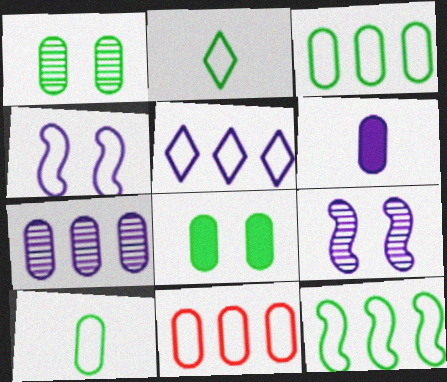[[1, 6, 11], 
[2, 4, 11], 
[5, 6, 9], 
[5, 11, 12]]